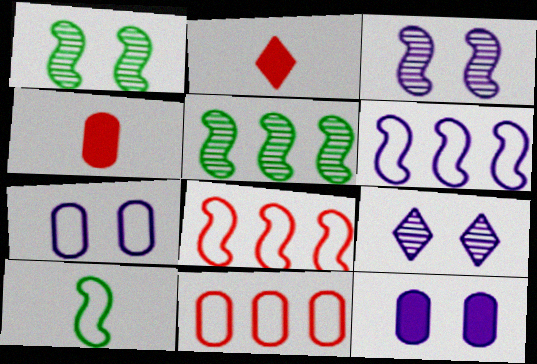[[2, 5, 7]]